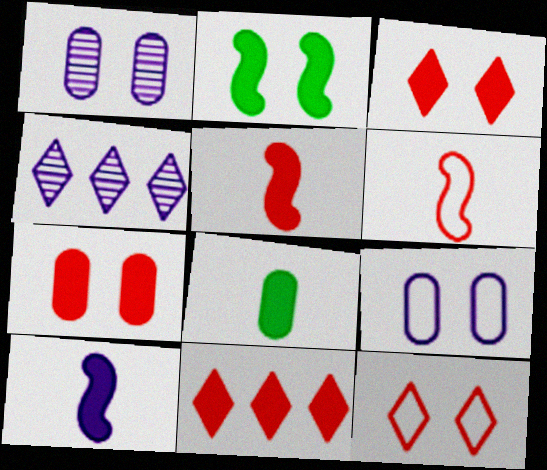[[1, 2, 12], 
[4, 9, 10], 
[5, 7, 11]]